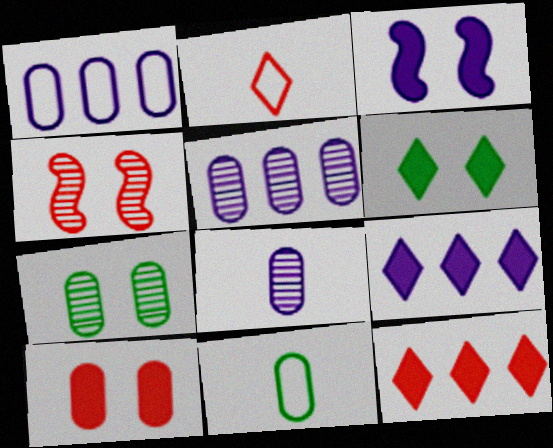[[3, 6, 10], 
[4, 9, 11], 
[5, 10, 11]]